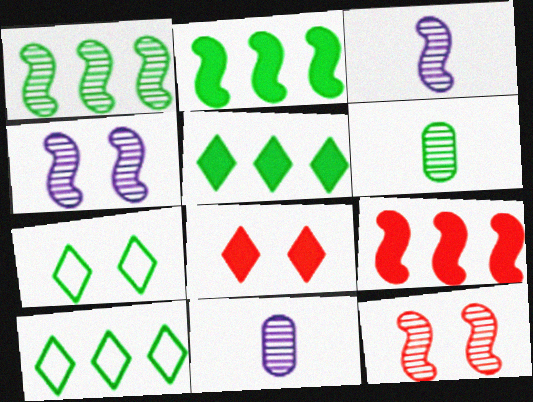[[1, 3, 12], 
[2, 6, 7], 
[7, 9, 11]]